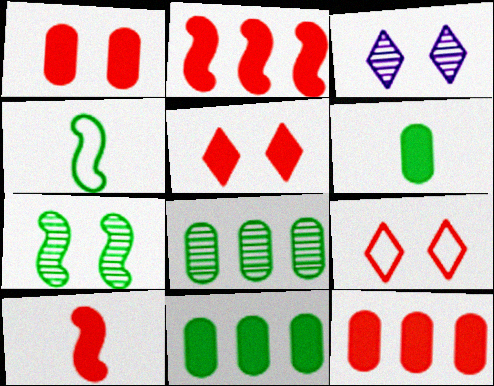[[3, 4, 12], 
[5, 10, 12]]